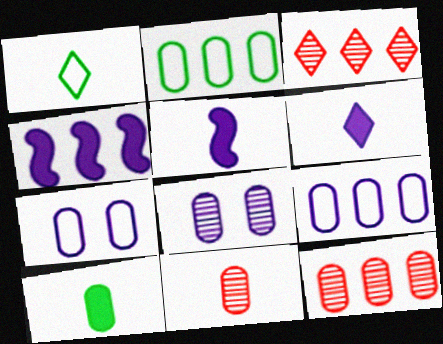[[1, 5, 11], 
[2, 3, 4], 
[7, 10, 12]]